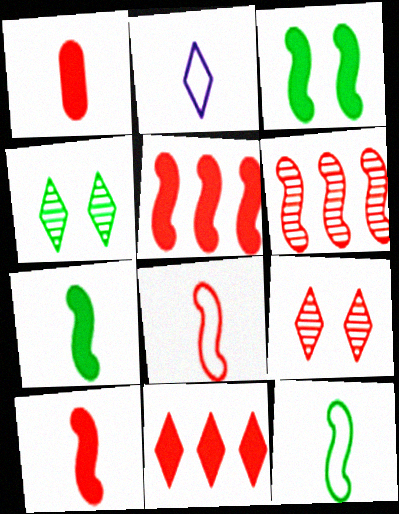[[2, 4, 11]]